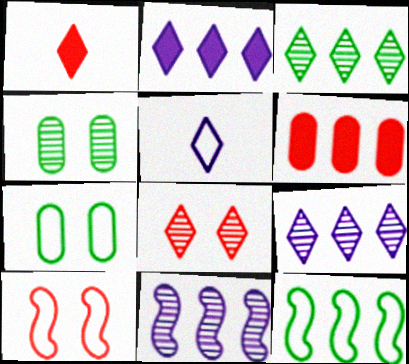[[1, 7, 11], 
[6, 9, 12]]